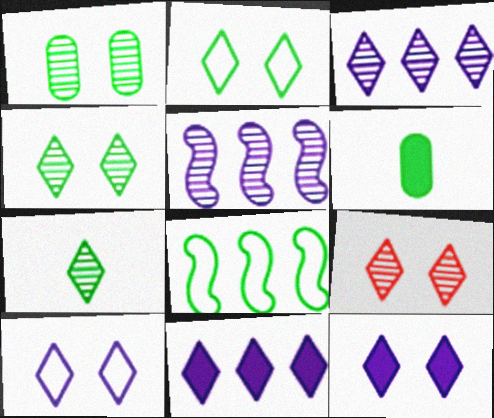[[2, 9, 12], 
[3, 7, 9], 
[4, 6, 8]]